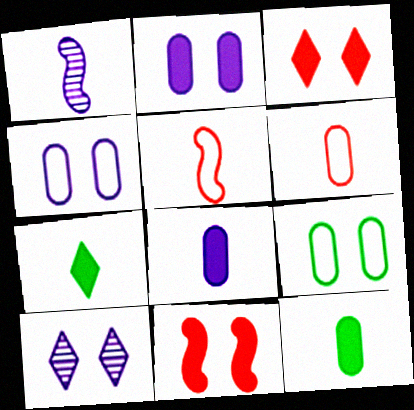[[1, 6, 7], 
[9, 10, 11]]